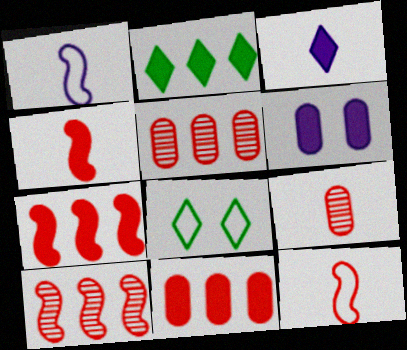[[2, 4, 6]]